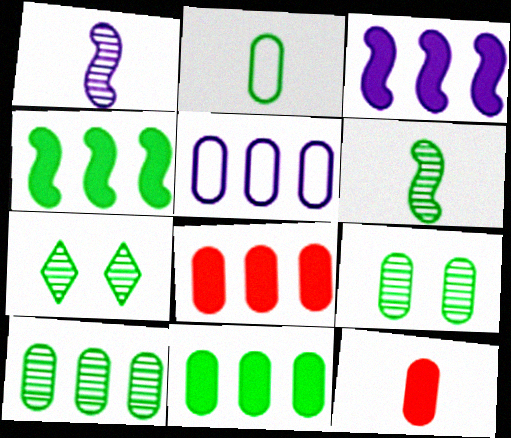[[2, 4, 7], 
[2, 9, 11], 
[5, 8, 10], 
[5, 9, 12], 
[6, 7, 10]]